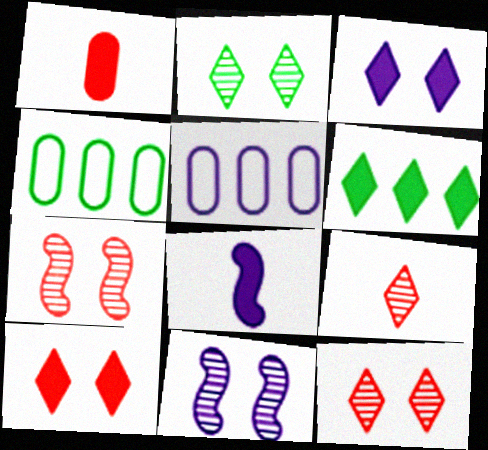[[4, 8, 12]]